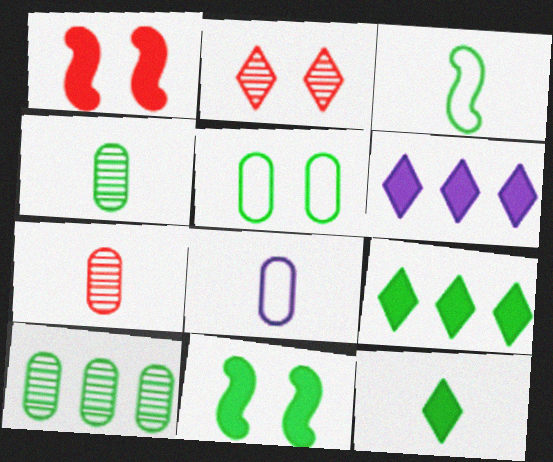[[3, 4, 12]]